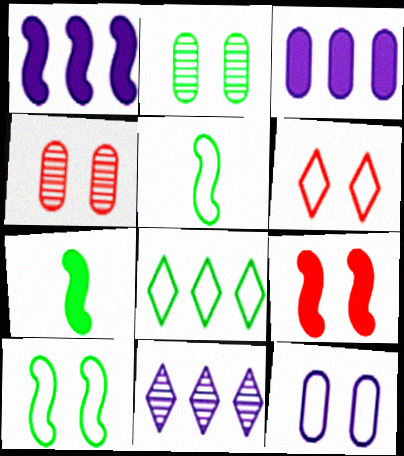[[1, 7, 9], 
[2, 7, 8], 
[4, 6, 9], 
[6, 10, 12]]